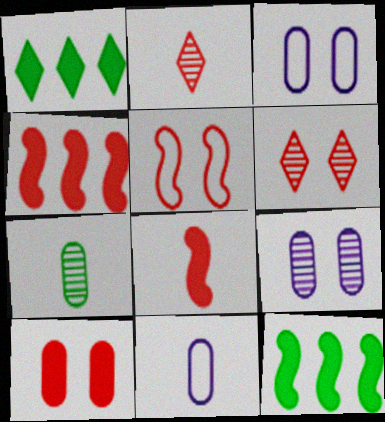[[2, 3, 12], 
[5, 6, 10], 
[6, 11, 12]]